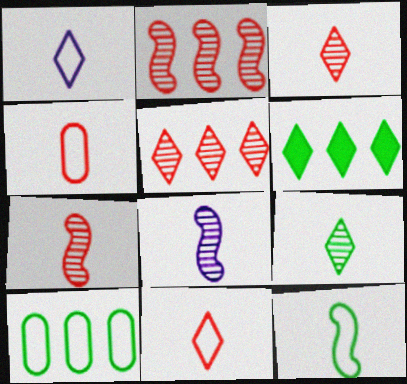[[1, 4, 12]]